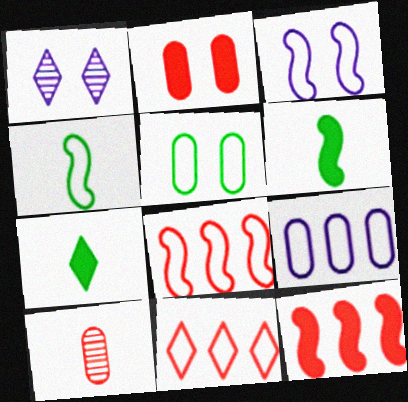[[1, 7, 11], 
[3, 4, 8]]